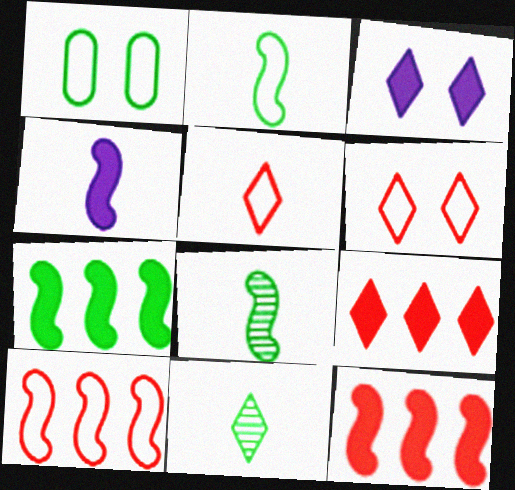[[1, 7, 11]]